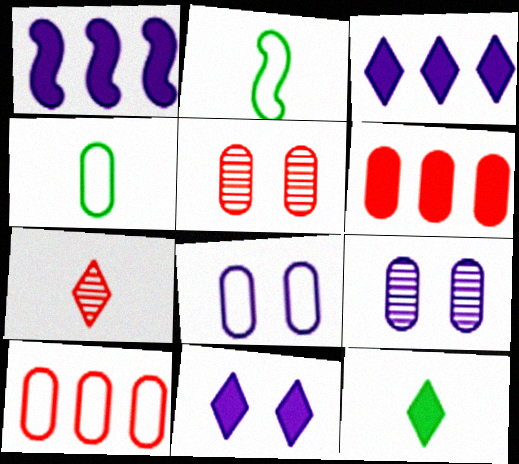[[2, 3, 5], 
[4, 6, 9], 
[4, 8, 10]]